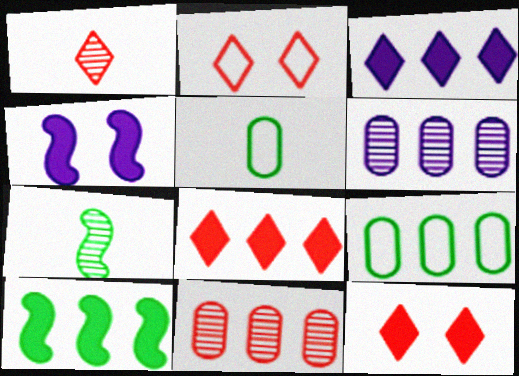[[1, 2, 8], 
[1, 4, 9]]